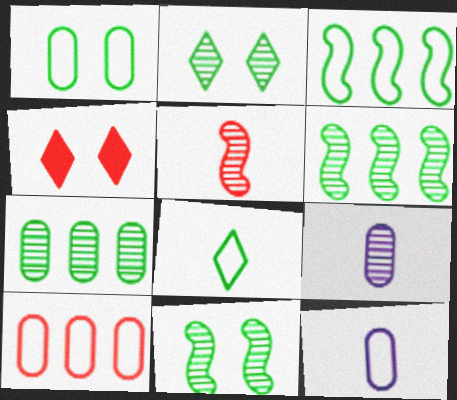[[1, 3, 8], 
[1, 10, 12], 
[3, 4, 9], 
[4, 5, 10], 
[4, 6, 12]]